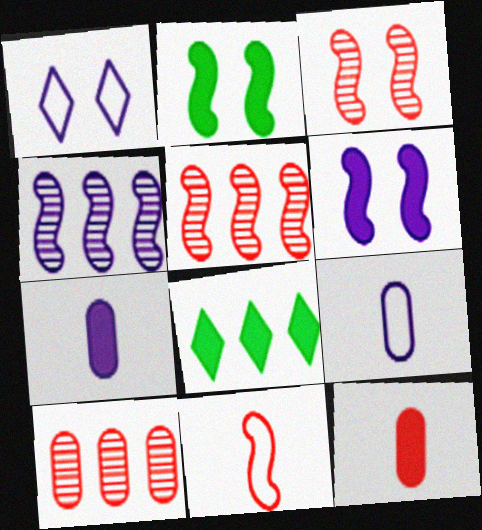[[1, 4, 7], 
[2, 4, 11], 
[3, 8, 9], 
[6, 8, 12]]